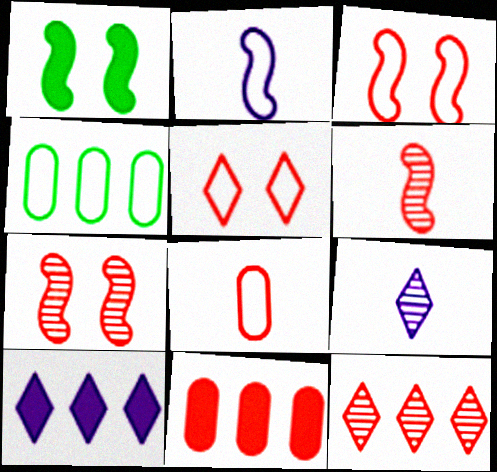[[2, 4, 5], 
[5, 6, 11]]